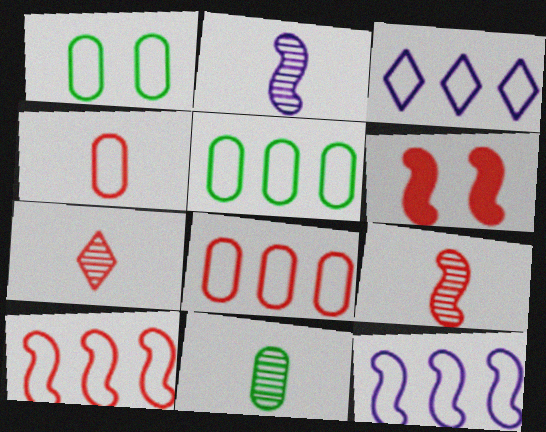[[2, 7, 11], 
[3, 5, 10], 
[3, 6, 11], 
[6, 7, 8], 
[6, 9, 10]]